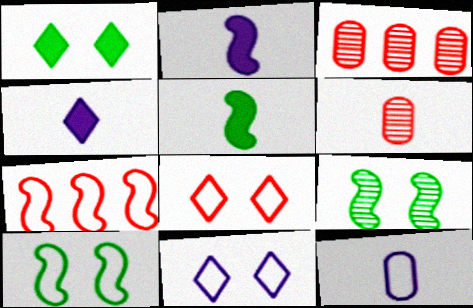[[2, 7, 9], 
[3, 4, 10], 
[3, 5, 11]]